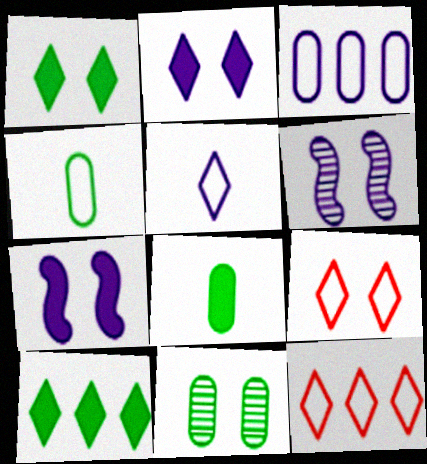[[6, 8, 12], 
[7, 9, 11]]